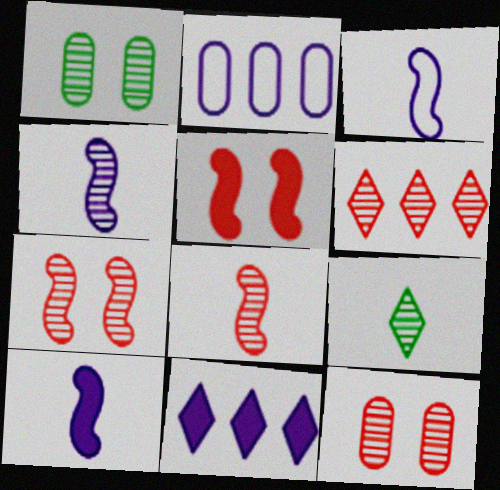[[1, 4, 6], 
[2, 5, 9], 
[3, 4, 10], 
[6, 8, 12]]